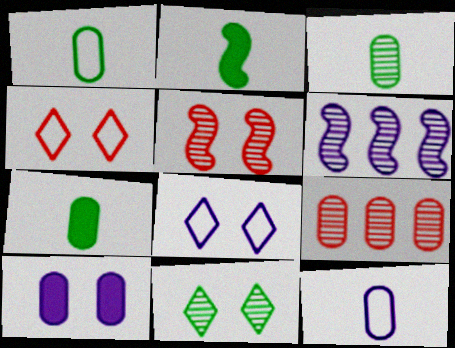[[1, 3, 7], 
[1, 9, 10], 
[2, 8, 9], 
[4, 6, 7]]